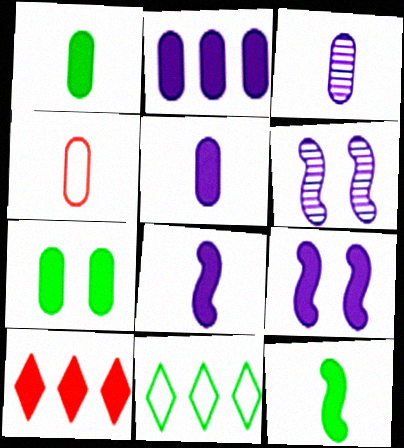[[1, 3, 4], 
[1, 9, 10], 
[7, 8, 10]]